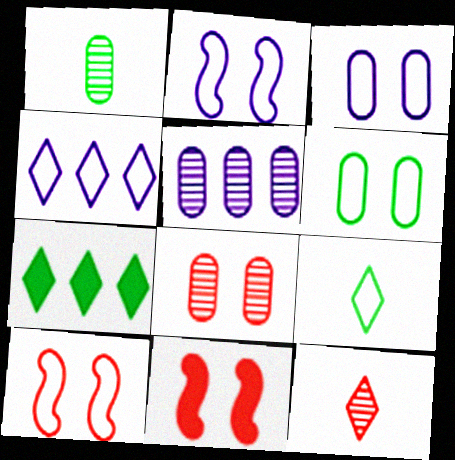[[1, 4, 11], 
[1, 5, 8], 
[5, 9, 11]]